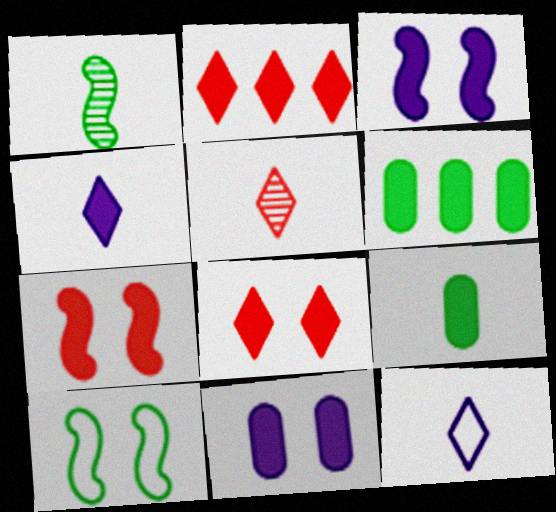[[2, 3, 9], 
[4, 6, 7]]